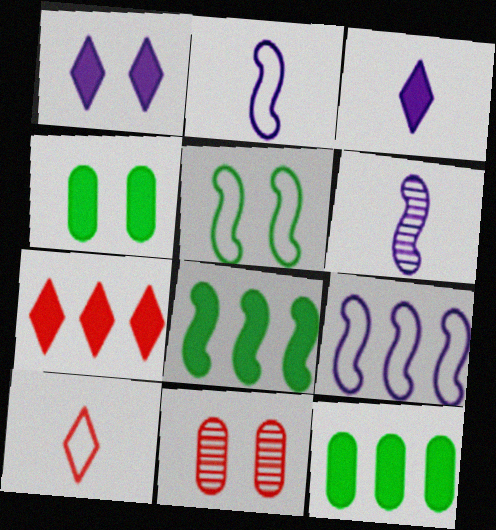[[1, 5, 11]]